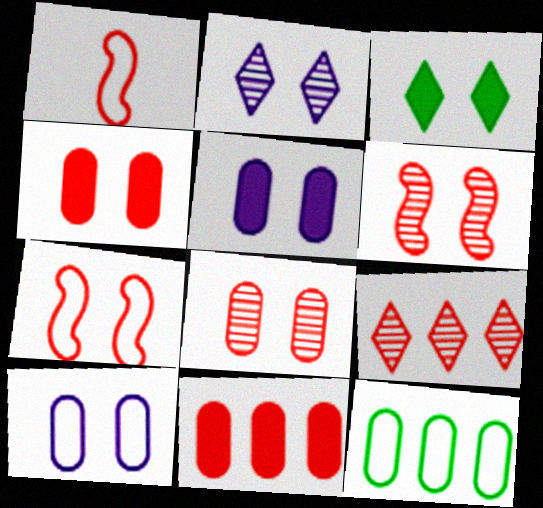[[1, 4, 9], 
[3, 6, 10]]